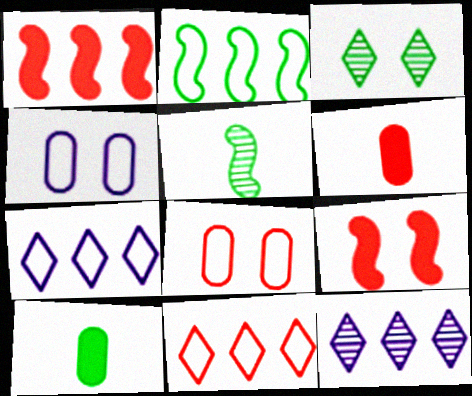[[2, 3, 10], 
[3, 4, 9]]